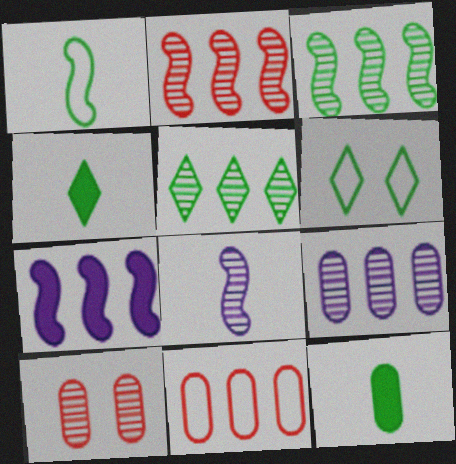[[2, 5, 9], 
[3, 6, 12], 
[4, 5, 6], 
[5, 7, 11], 
[5, 8, 10]]